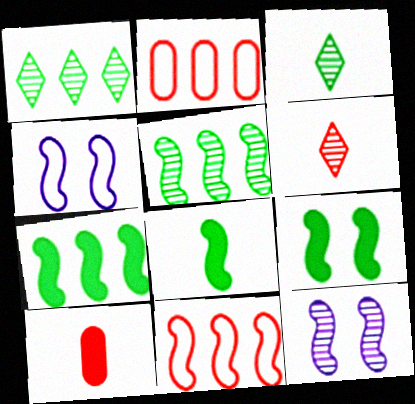[[1, 4, 10], 
[7, 8, 9], 
[8, 11, 12]]